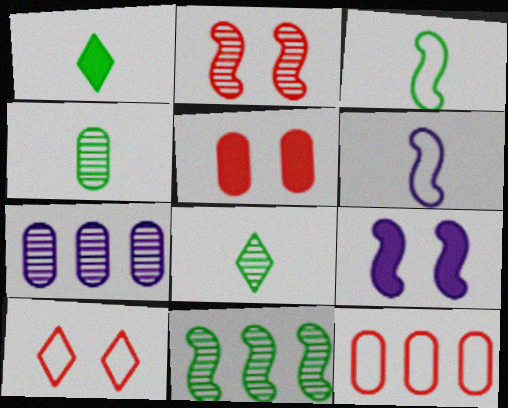[[1, 3, 4], 
[2, 5, 10], 
[2, 7, 8], 
[8, 9, 12]]